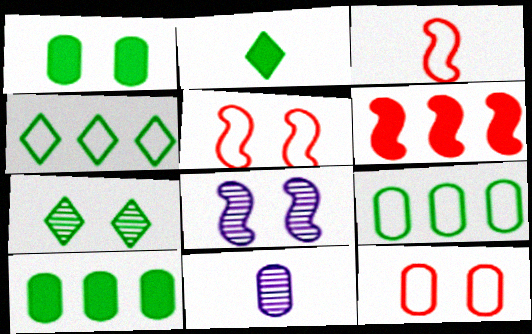[[2, 3, 11], 
[2, 4, 7], 
[10, 11, 12]]